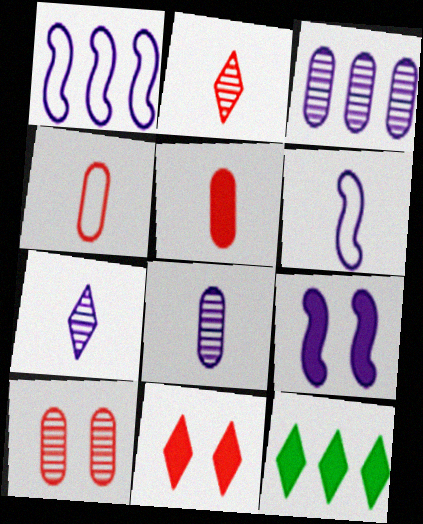[[5, 9, 12], 
[6, 10, 12]]